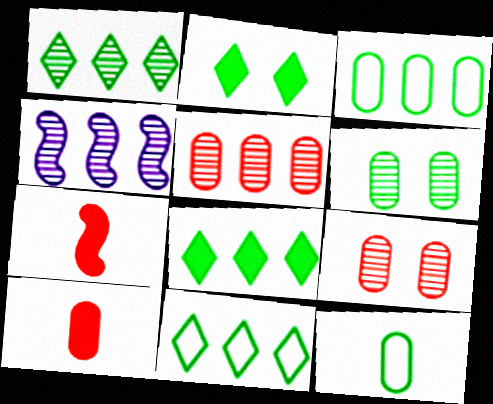[[1, 4, 5], 
[1, 8, 11]]